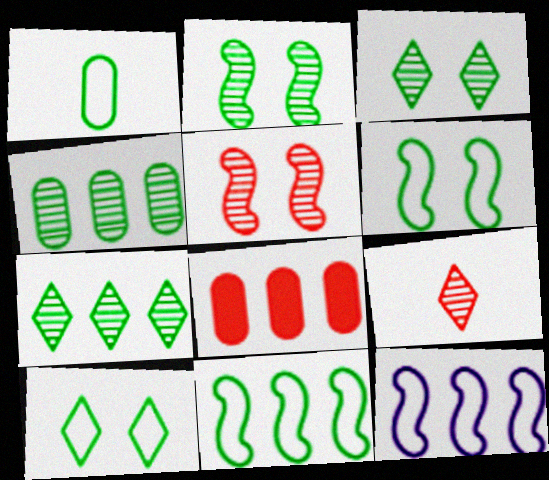[[1, 10, 11], 
[7, 8, 12]]